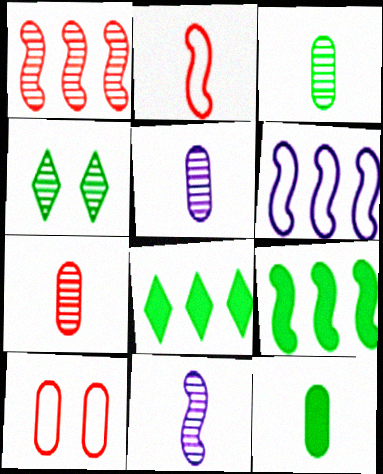[[1, 4, 5], 
[1, 6, 9], 
[3, 5, 7], 
[8, 10, 11]]